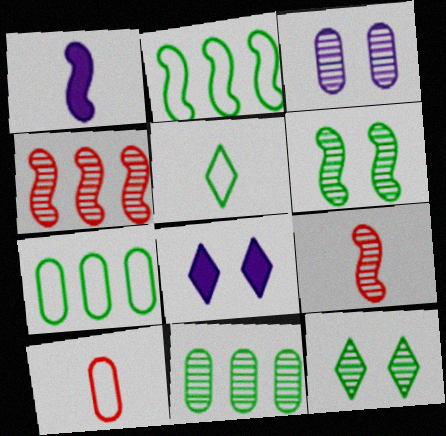[[7, 8, 9]]